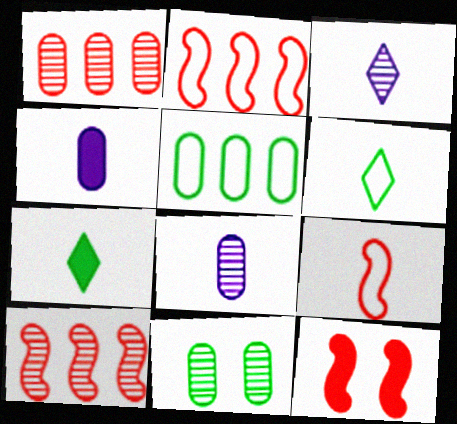[[1, 8, 11], 
[3, 5, 12], 
[3, 10, 11], 
[7, 8, 9], 
[9, 10, 12]]